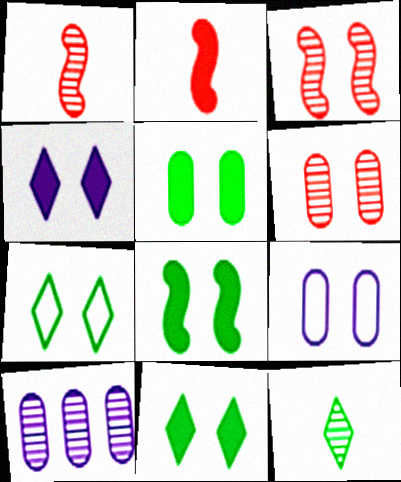[[2, 7, 10], 
[3, 9, 11], 
[3, 10, 12], 
[5, 6, 9], 
[5, 8, 11]]